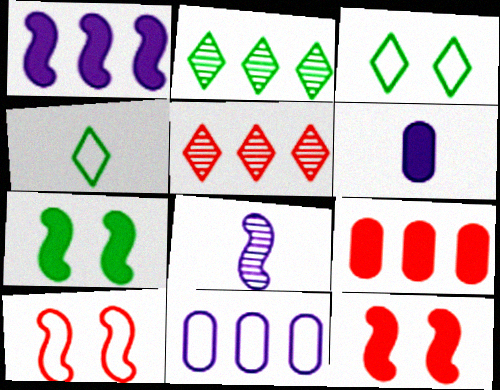[[2, 6, 10], 
[3, 8, 9], 
[4, 10, 11]]